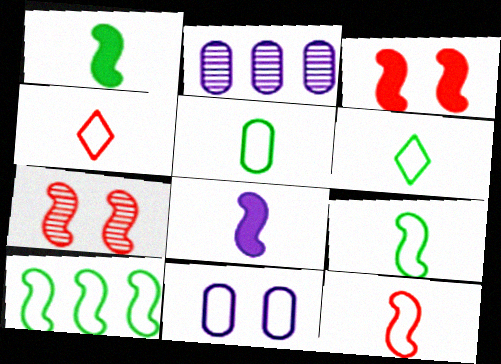[[2, 3, 6], 
[4, 10, 11], 
[5, 6, 9], 
[7, 8, 10]]